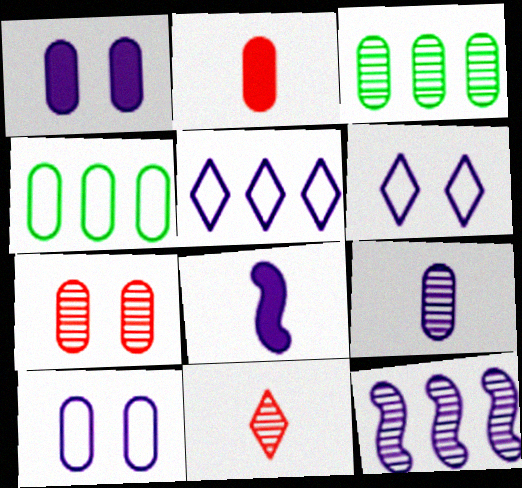[[2, 3, 10], 
[3, 7, 9]]